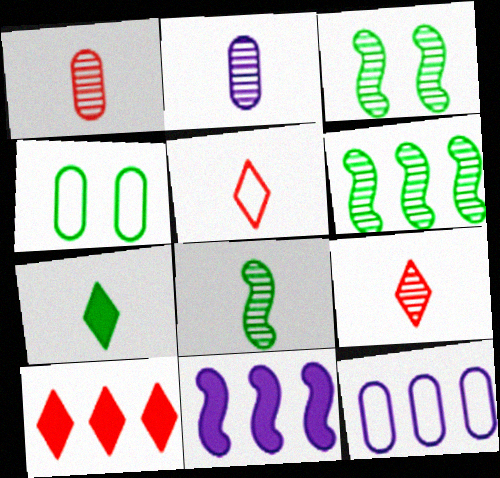[[2, 8, 9], 
[3, 6, 8], 
[4, 6, 7], 
[4, 9, 11], 
[6, 10, 12]]